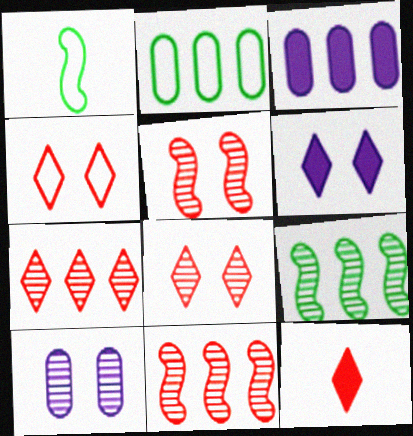[[1, 3, 8], 
[4, 7, 12]]